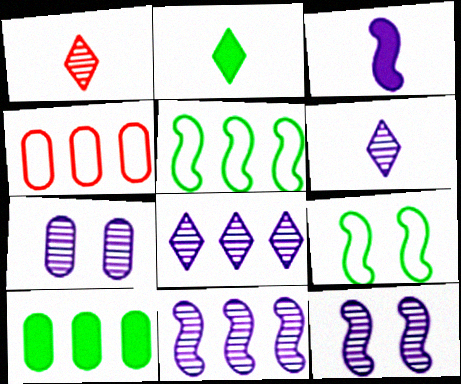[[2, 4, 12], 
[6, 7, 11]]